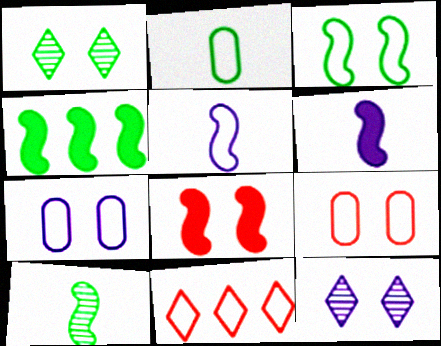[[1, 2, 4], 
[1, 7, 8], 
[3, 4, 10], 
[4, 6, 8]]